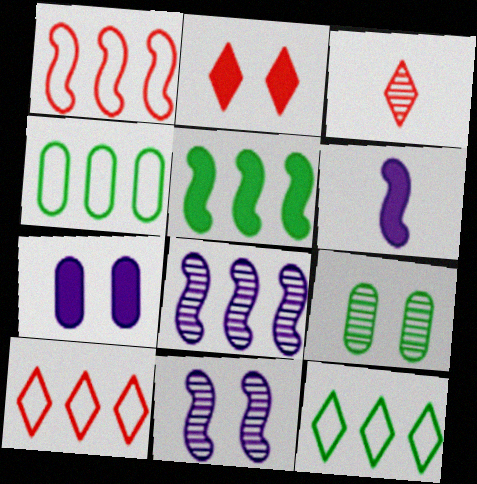[[1, 5, 8], 
[2, 3, 10], 
[3, 8, 9], 
[6, 9, 10]]